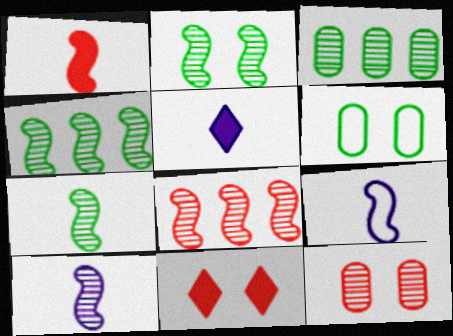[[1, 7, 9], 
[2, 4, 7], 
[2, 8, 10], 
[3, 9, 11], 
[5, 6, 8]]